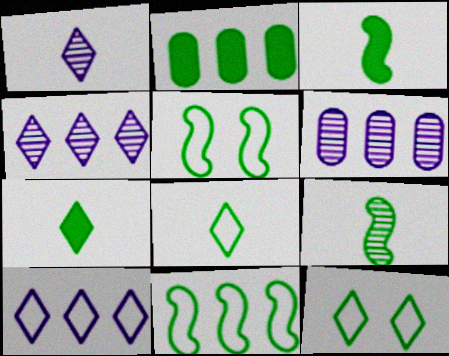[[2, 9, 12]]